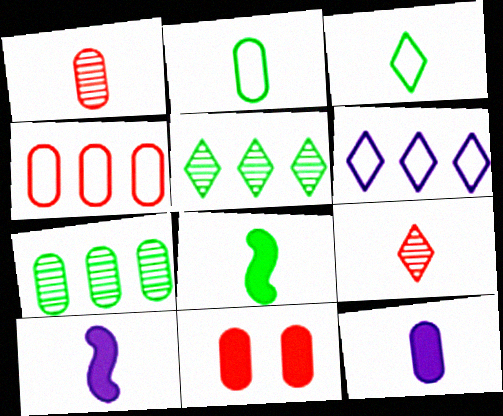[[1, 2, 12], 
[1, 3, 10], 
[1, 4, 11], 
[2, 9, 10]]